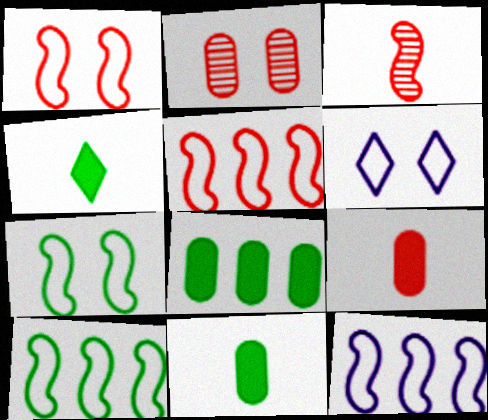[[2, 4, 12], 
[3, 6, 8], 
[5, 10, 12]]